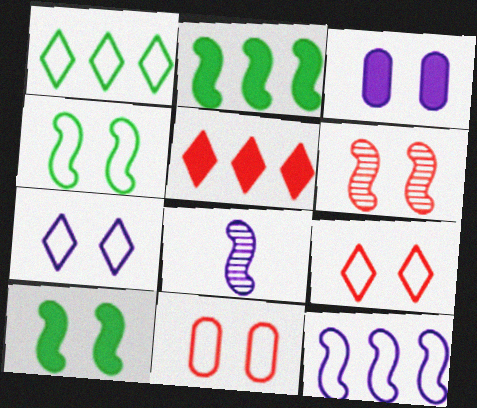[[4, 7, 11]]